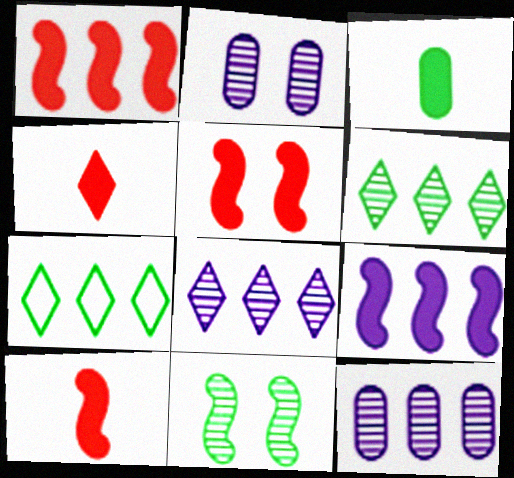[[1, 5, 10], 
[1, 7, 12], 
[2, 7, 10], 
[3, 7, 11]]